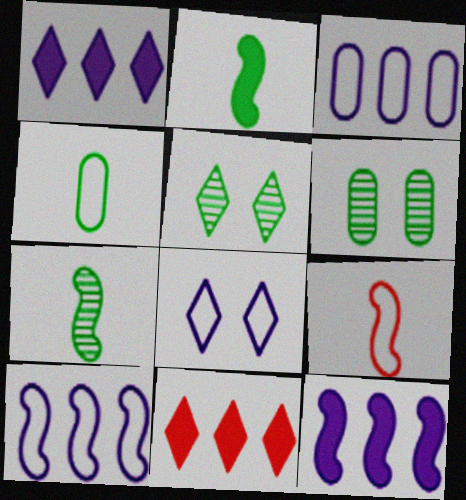[[1, 6, 9]]